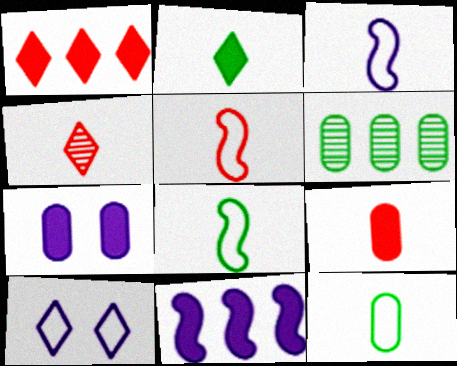[[3, 5, 8], 
[4, 5, 9]]